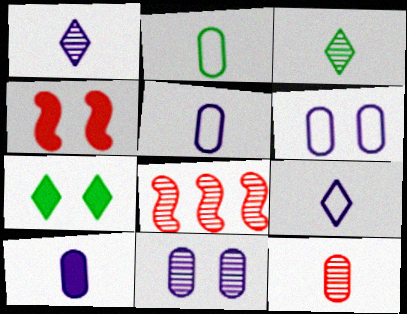[[2, 10, 12], 
[3, 8, 11], 
[5, 7, 8]]